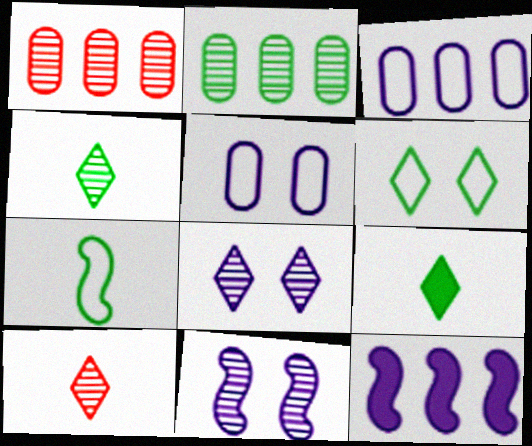[[1, 4, 11], 
[2, 10, 11]]